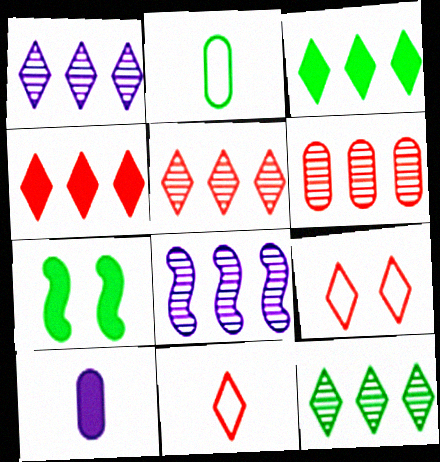[[1, 5, 12], 
[2, 7, 12], 
[4, 7, 10], 
[6, 8, 12]]